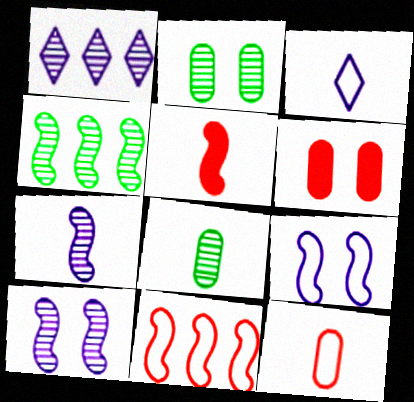[[3, 4, 6], 
[3, 5, 8], 
[4, 5, 9]]